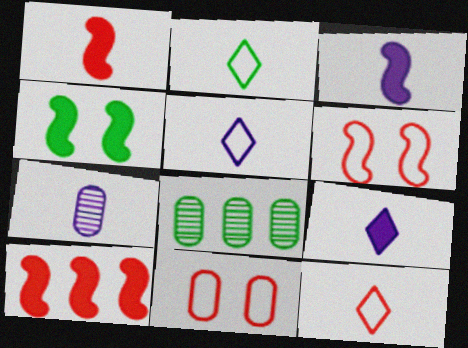[[1, 2, 7], 
[2, 4, 8], 
[2, 5, 12], 
[3, 4, 10], 
[3, 5, 7], 
[6, 8, 9]]